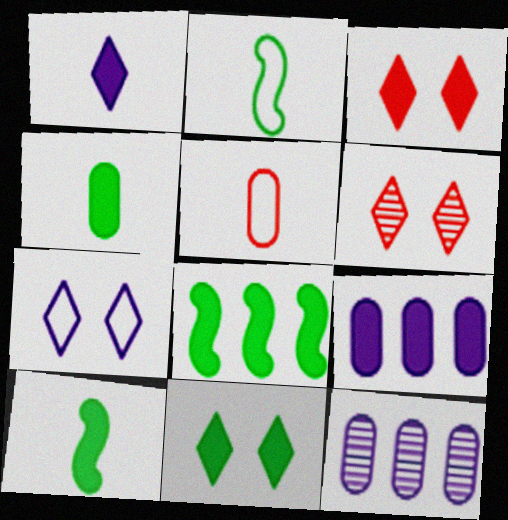[[2, 3, 12], 
[2, 6, 9], 
[3, 9, 10], 
[4, 8, 11], 
[6, 7, 11]]